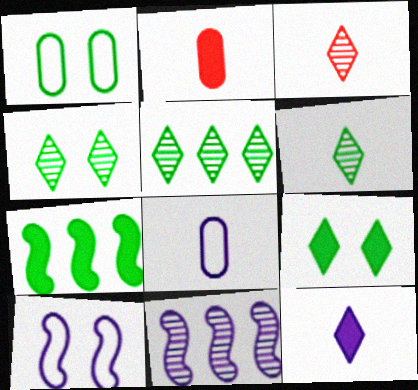[[1, 6, 7], 
[2, 5, 10], 
[4, 5, 6]]